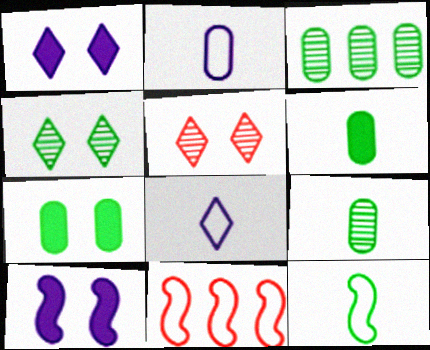[[1, 9, 11]]